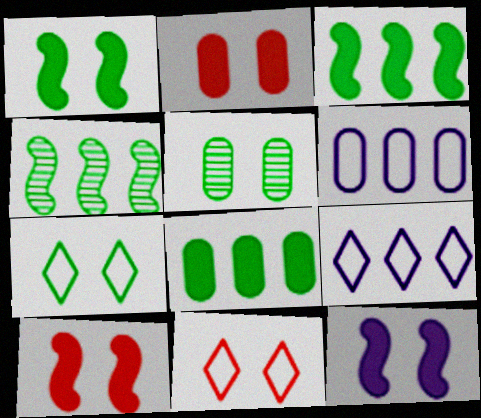[[1, 5, 7], 
[1, 10, 12], 
[5, 11, 12]]